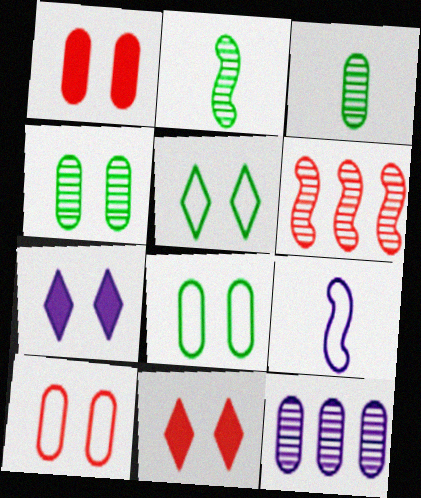[[7, 9, 12]]